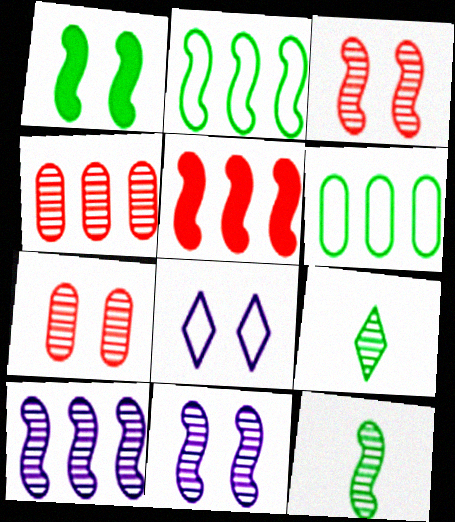[[1, 2, 12], 
[1, 6, 9], 
[1, 7, 8], 
[2, 5, 10], 
[3, 10, 12], 
[4, 9, 11], 
[7, 9, 10]]